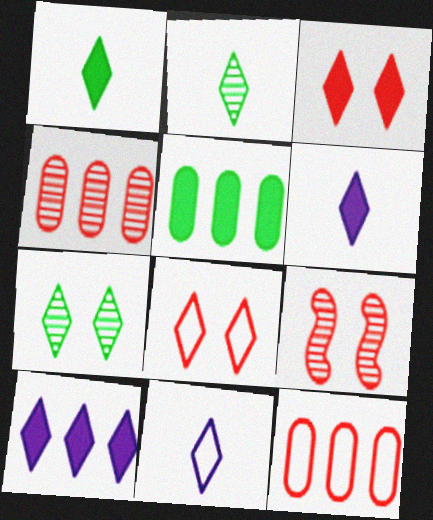[[1, 3, 10], 
[2, 8, 10], 
[5, 9, 11]]